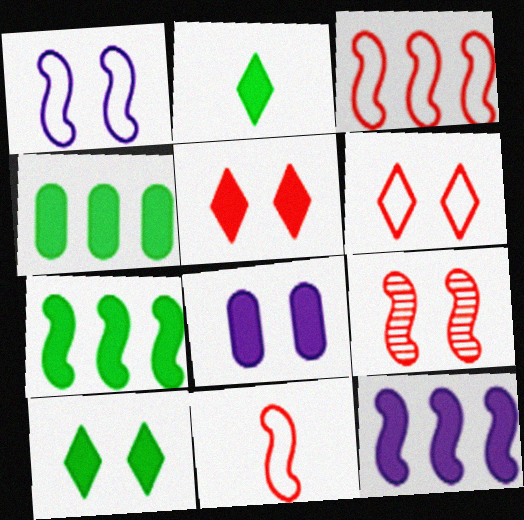[]